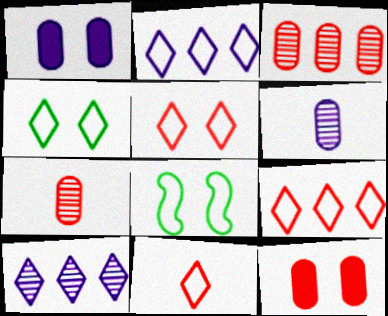[[2, 4, 11], 
[5, 9, 11]]